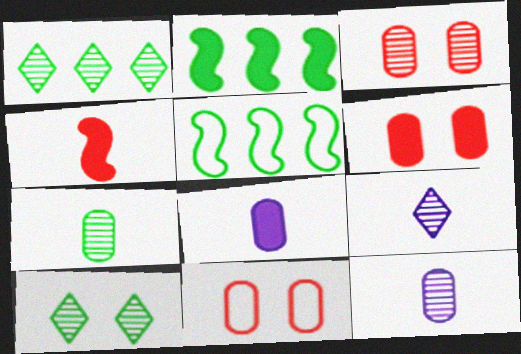[[2, 9, 11], 
[3, 6, 11], 
[5, 6, 9]]